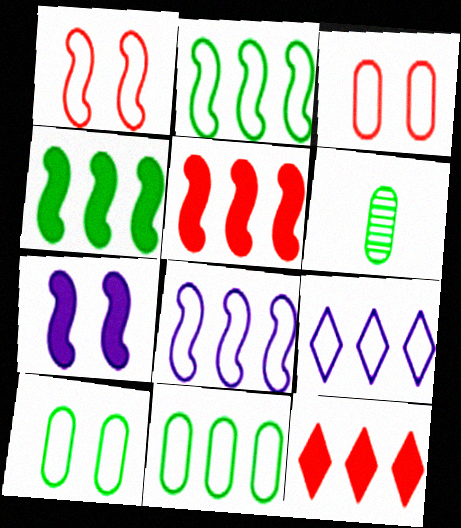[]